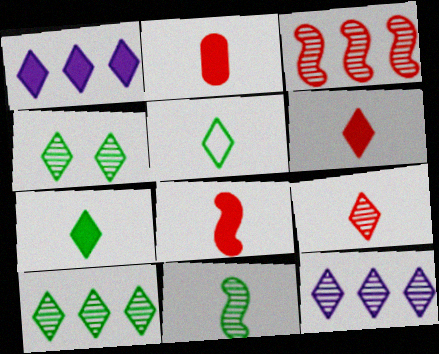[[2, 6, 8], 
[4, 9, 12]]